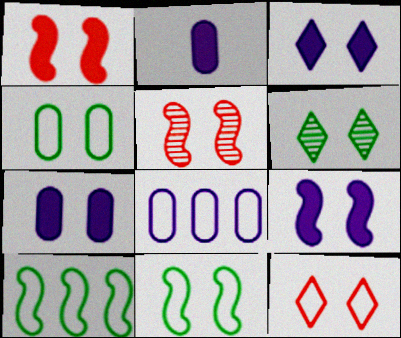[[3, 4, 5], 
[3, 6, 12], 
[3, 7, 9], 
[5, 9, 11]]